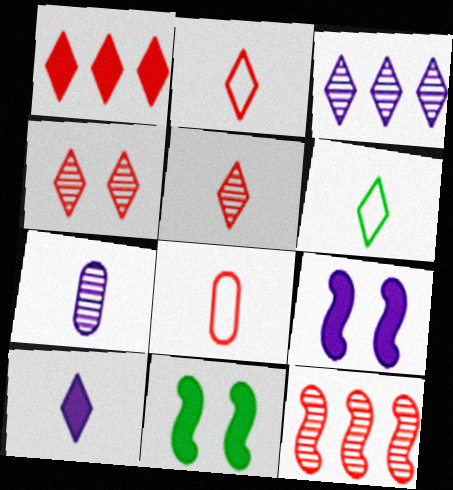[[1, 2, 4], 
[3, 8, 11], 
[5, 6, 10]]